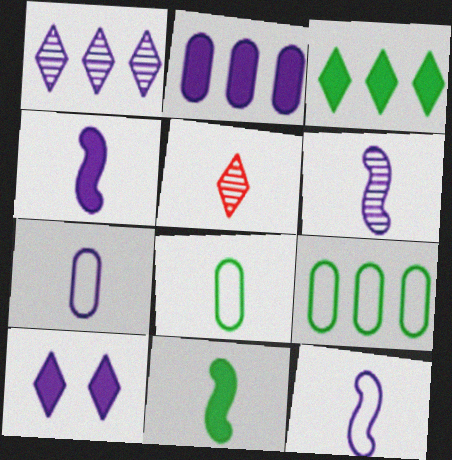[[2, 4, 10], 
[4, 5, 8], 
[4, 6, 12], 
[5, 7, 11]]